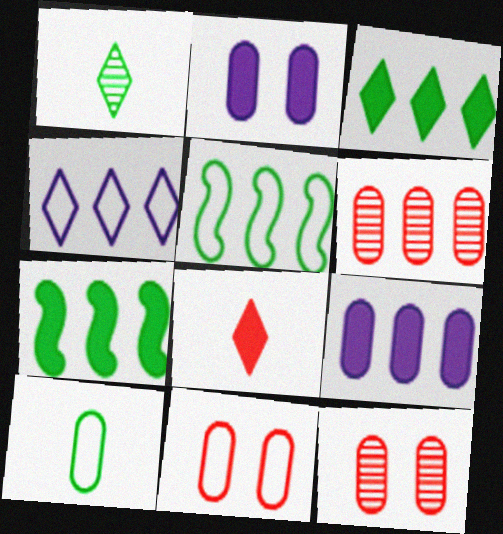[[2, 6, 10], 
[2, 7, 8], 
[4, 6, 7], 
[9, 10, 12]]